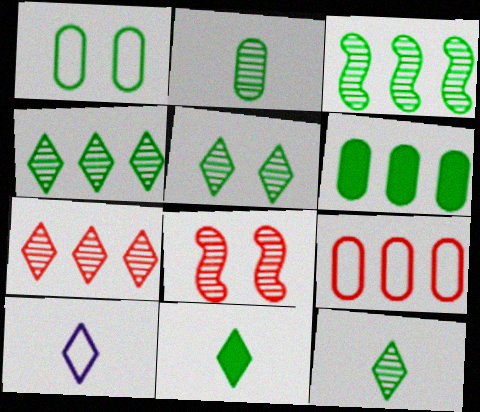[[1, 2, 6], 
[1, 3, 11], 
[2, 3, 5], 
[4, 5, 12], 
[6, 8, 10]]